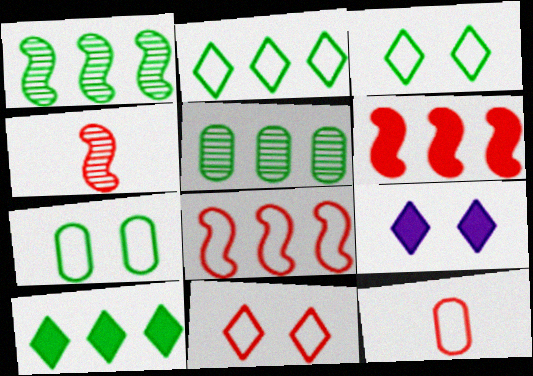[[1, 9, 12], 
[8, 11, 12]]